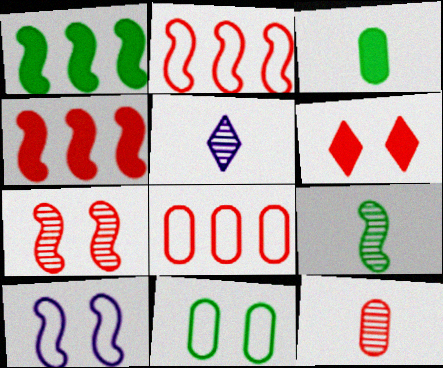[[2, 6, 12], 
[4, 5, 11], 
[4, 9, 10], 
[5, 9, 12]]